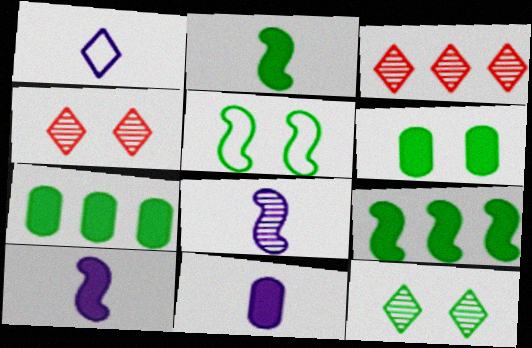[[1, 8, 11], 
[3, 5, 11], 
[5, 6, 12]]